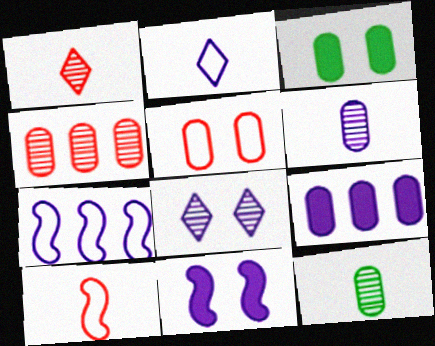[[1, 3, 7], 
[5, 9, 12]]